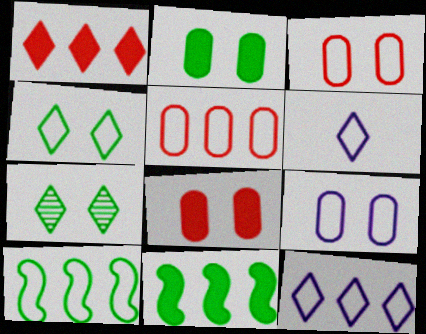[[1, 6, 7], 
[3, 6, 10], 
[5, 10, 12]]